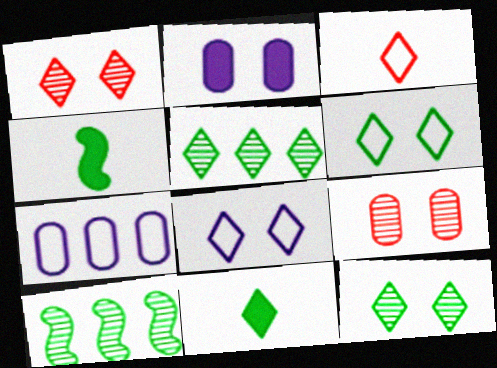[[1, 4, 7], 
[2, 3, 10], 
[5, 6, 11]]